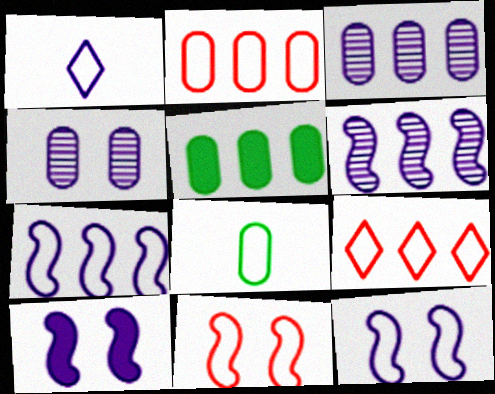[[1, 3, 10], 
[2, 3, 5], 
[5, 6, 9], 
[8, 9, 12]]